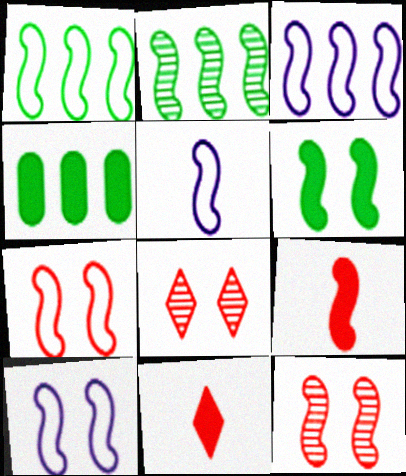[[1, 5, 7], 
[2, 9, 10], 
[3, 5, 10], 
[4, 5, 8], 
[6, 10, 12]]